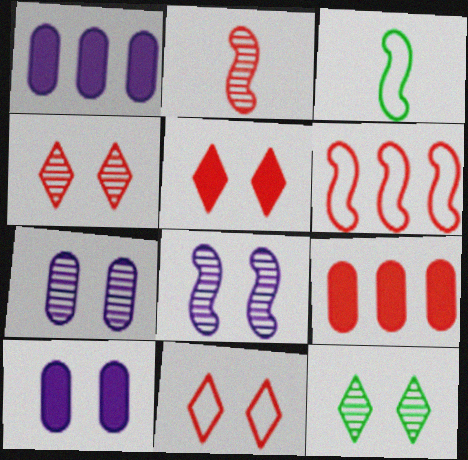[[1, 3, 4], 
[2, 9, 11], 
[4, 5, 11]]